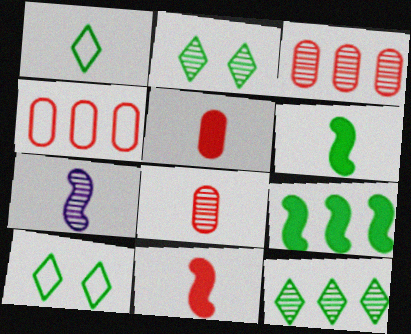[[1, 5, 7], 
[2, 3, 7]]